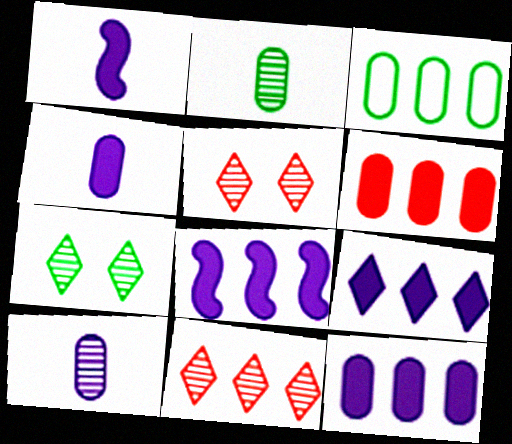[[1, 3, 5], 
[3, 8, 11], 
[8, 9, 12]]